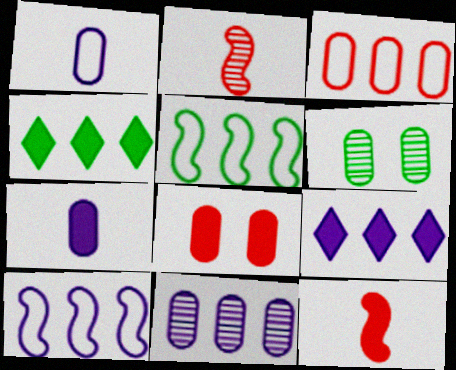[[3, 6, 7], 
[9, 10, 11]]